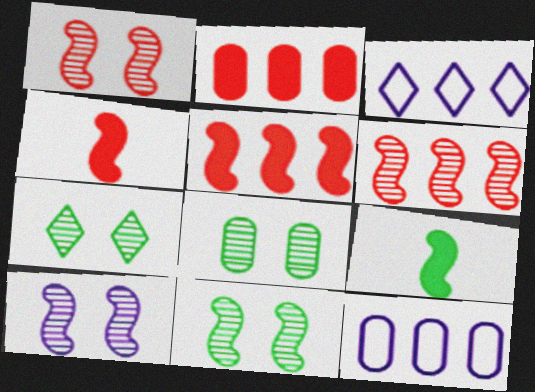[[1, 10, 11], 
[3, 4, 8], 
[4, 7, 12], 
[7, 8, 11]]